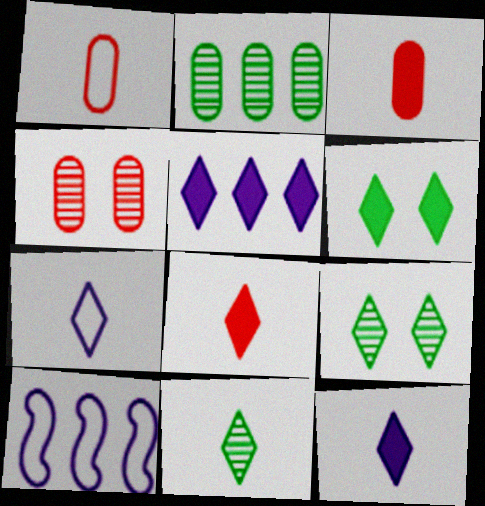[[3, 9, 10], 
[5, 6, 8], 
[7, 8, 11]]